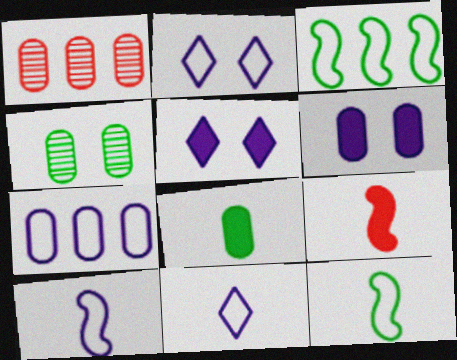[[1, 5, 12], 
[2, 7, 10]]